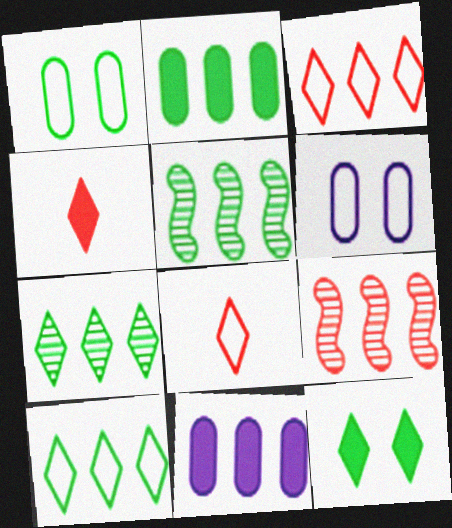[[2, 5, 10], 
[3, 5, 11], 
[4, 5, 6], 
[9, 10, 11]]